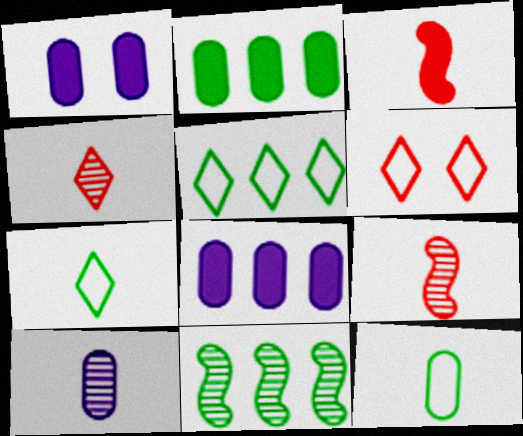[[1, 5, 9], 
[2, 5, 11], 
[3, 7, 10]]